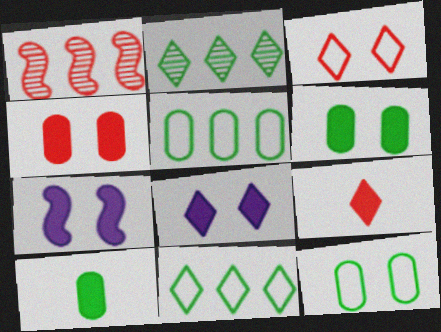[]